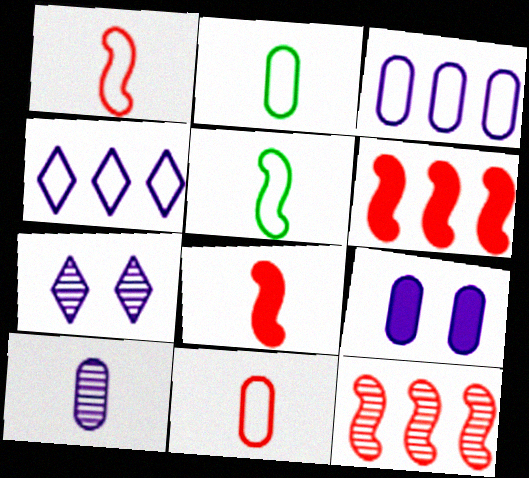[[2, 6, 7], 
[3, 9, 10]]